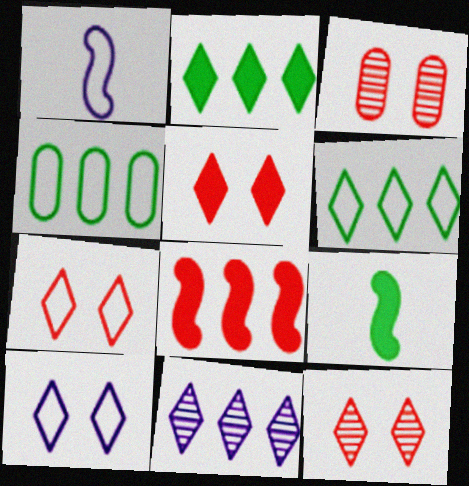[[1, 2, 3], 
[1, 4, 7], 
[4, 8, 11], 
[5, 7, 12]]